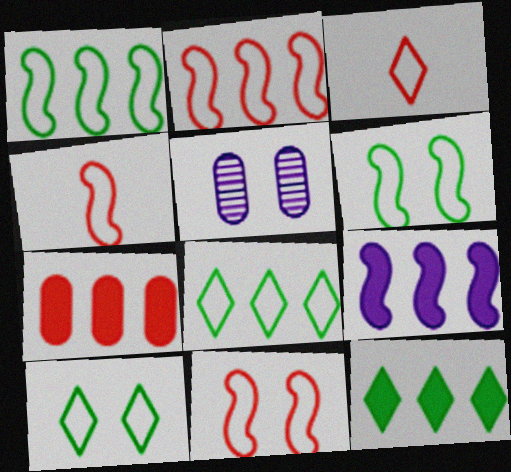[[2, 4, 11], 
[4, 5, 12], 
[7, 9, 12]]